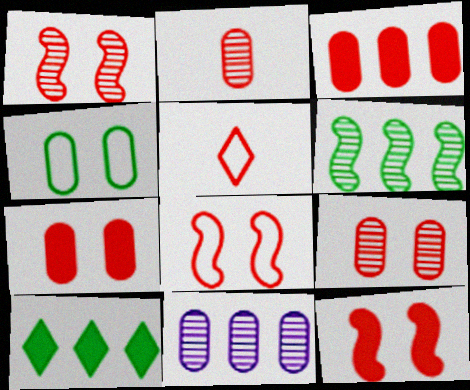[[1, 3, 5], 
[1, 8, 12]]